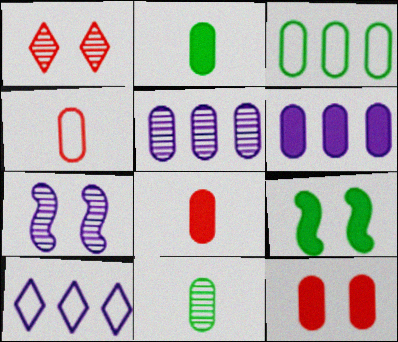[[2, 6, 12]]